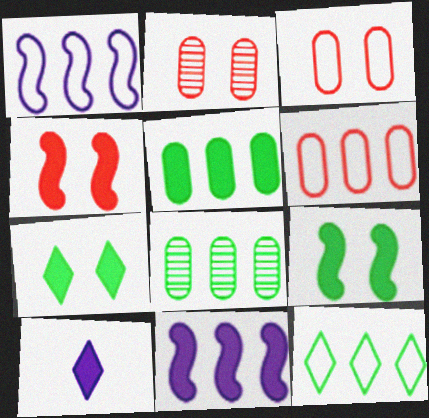[[1, 6, 12], 
[4, 5, 10]]